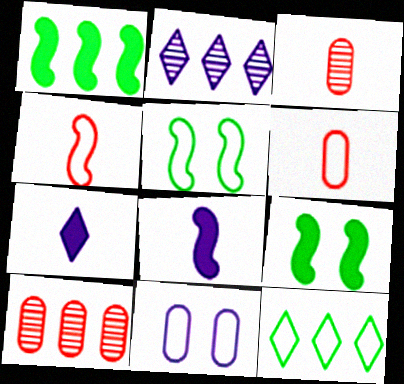[[2, 6, 9], 
[2, 8, 11], 
[4, 11, 12], 
[5, 7, 10]]